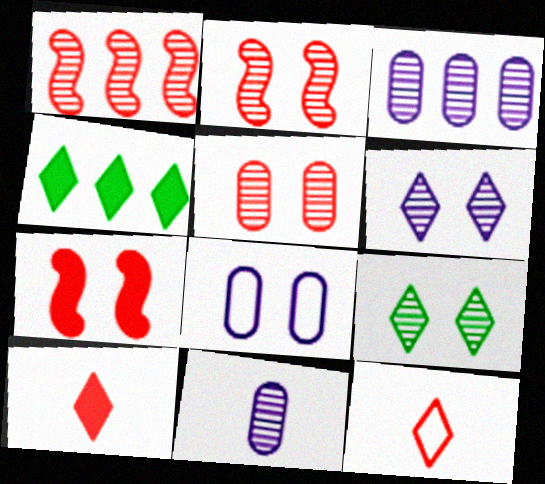[[1, 9, 11], 
[4, 6, 12], 
[7, 8, 9]]